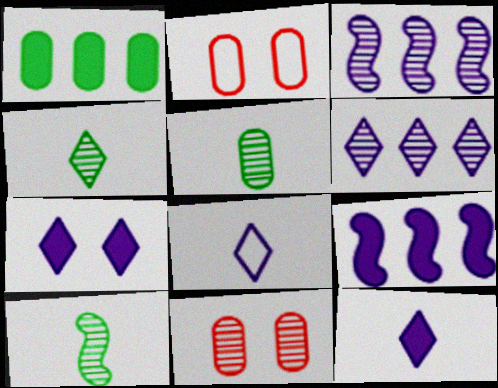[[2, 4, 9], 
[3, 4, 11], 
[4, 5, 10], 
[6, 7, 8], 
[6, 10, 11]]